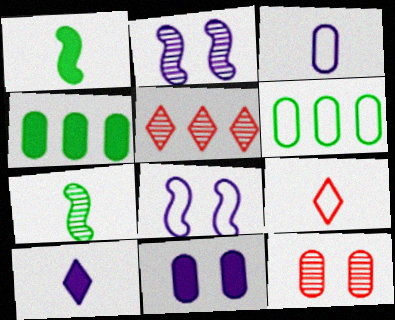[[2, 4, 9], 
[3, 4, 12], 
[6, 8, 9]]